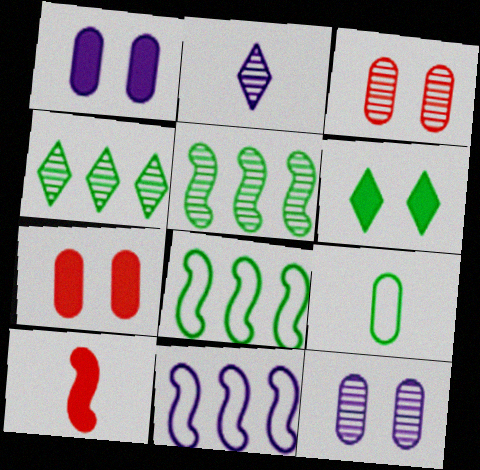[[1, 2, 11], 
[2, 3, 5], 
[2, 7, 8], 
[2, 9, 10], 
[5, 6, 9]]